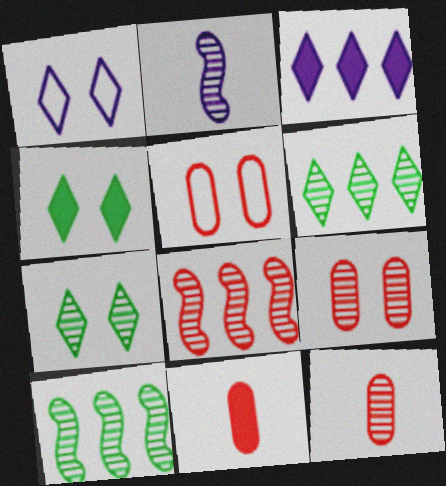[[1, 10, 11], 
[2, 6, 9]]